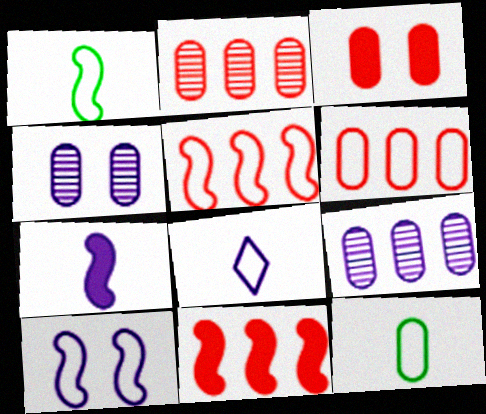[[1, 5, 10], 
[3, 9, 12]]